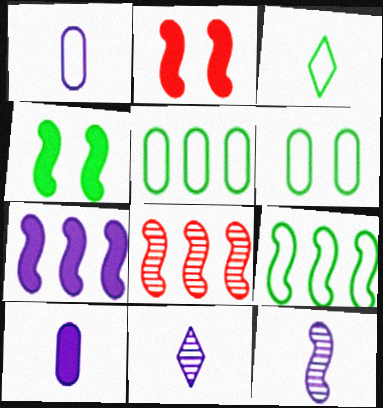[[2, 5, 11], 
[2, 9, 12], 
[3, 6, 9], 
[7, 8, 9]]